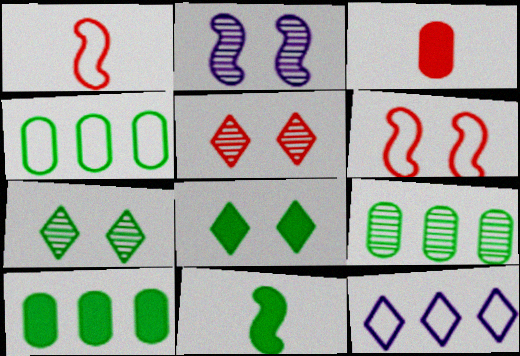[[4, 7, 11], 
[4, 9, 10], 
[8, 10, 11]]